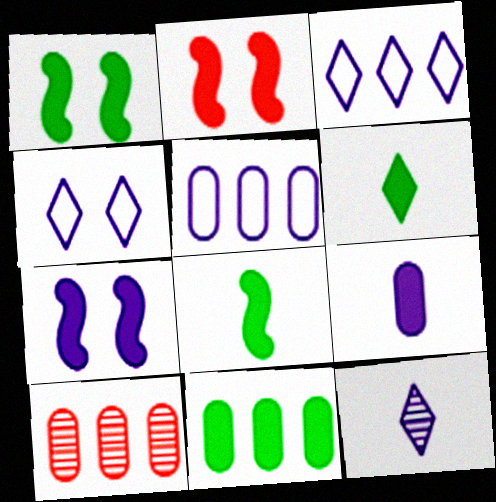[[1, 2, 7], 
[1, 6, 11], 
[4, 8, 10], 
[5, 7, 12], 
[5, 10, 11]]